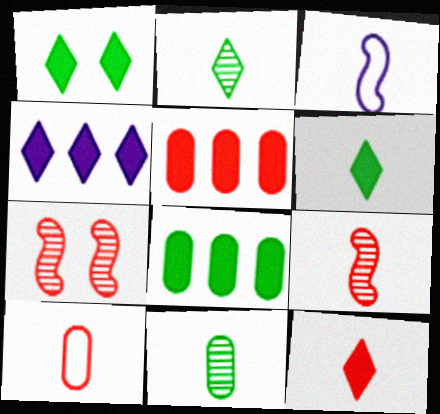[[1, 4, 12], 
[3, 11, 12], 
[9, 10, 12]]